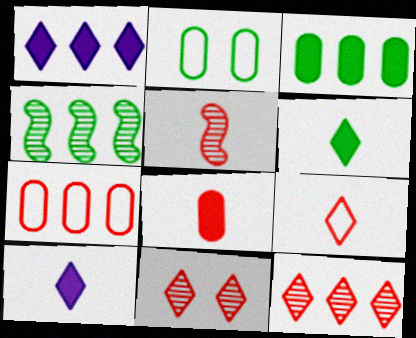[[1, 2, 5], 
[1, 4, 7], 
[2, 4, 6], 
[5, 8, 9]]